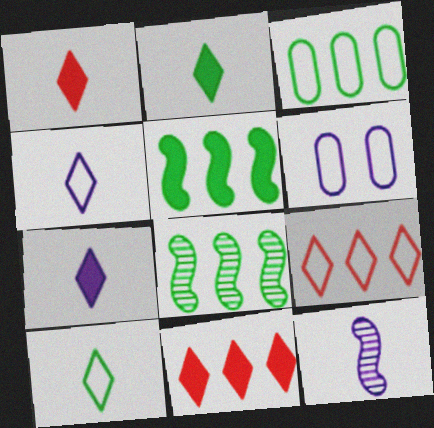[[1, 2, 7], 
[1, 6, 8]]